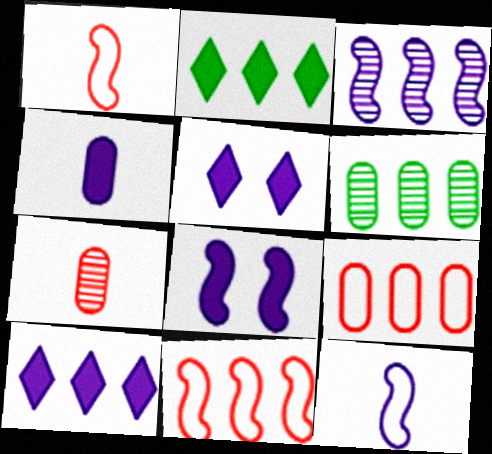[[1, 5, 6], 
[2, 3, 9], 
[3, 8, 12], 
[4, 8, 10], 
[6, 10, 11]]